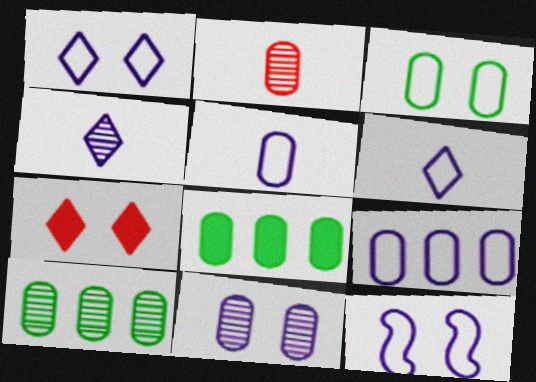[[2, 10, 11], 
[6, 9, 12]]